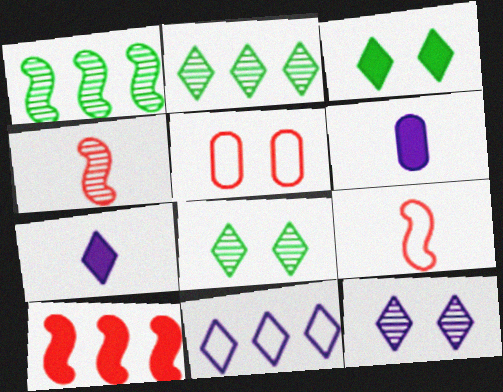[[1, 5, 7], 
[3, 6, 10], 
[7, 11, 12]]